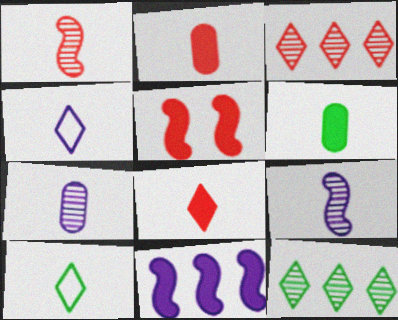[[1, 4, 6], 
[2, 9, 10]]